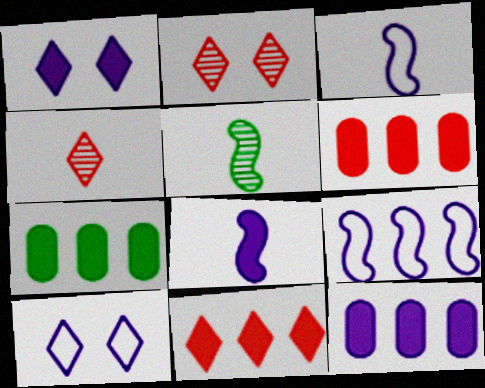[[1, 8, 12], 
[2, 3, 7], 
[5, 6, 10], 
[6, 7, 12]]